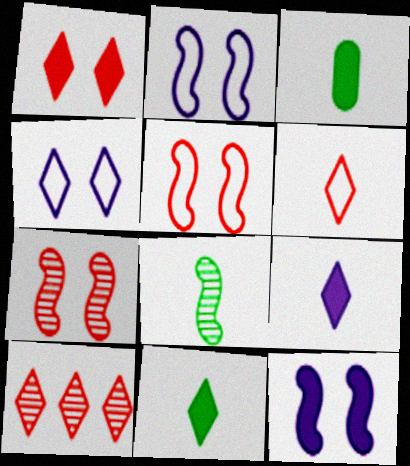[[1, 6, 10], 
[2, 3, 10], 
[4, 10, 11]]